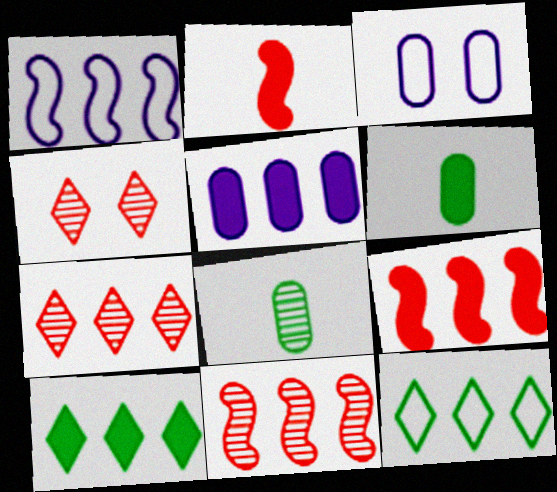[[1, 4, 6], 
[5, 9, 10], 
[5, 11, 12]]